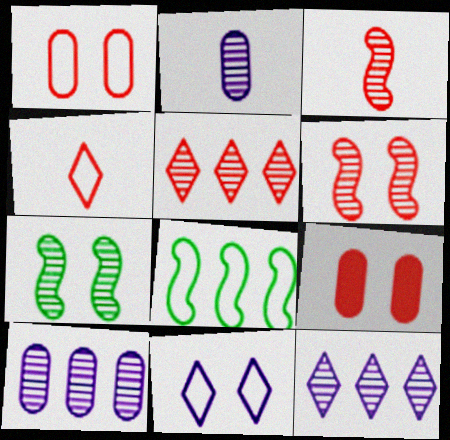[[2, 5, 7], 
[7, 9, 11]]